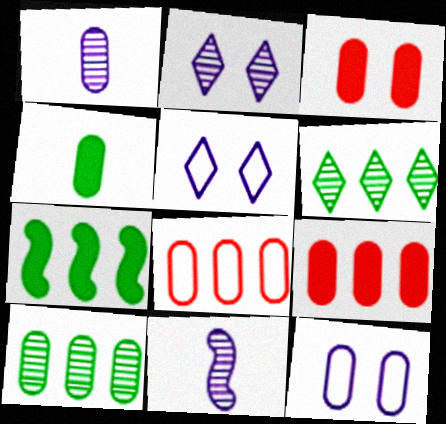[]